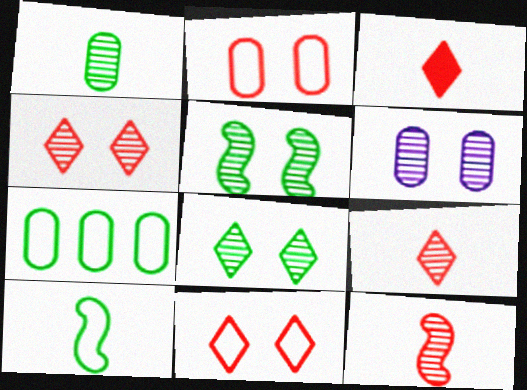[[4, 5, 6]]